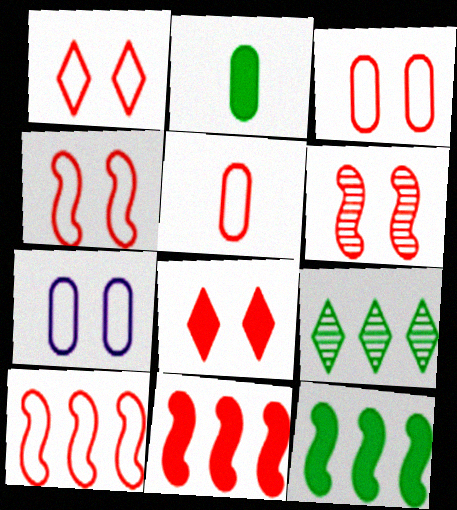[[1, 3, 4], 
[1, 5, 10], 
[3, 6, 8]]